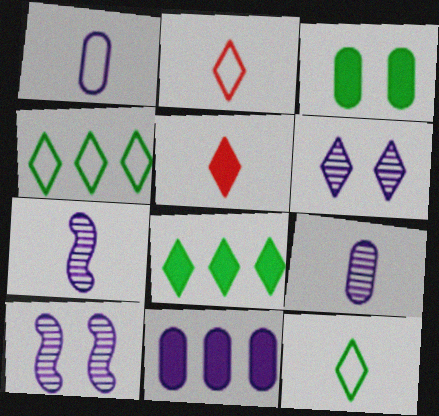[[2, 6, 8], 
[4, 5, 6]]